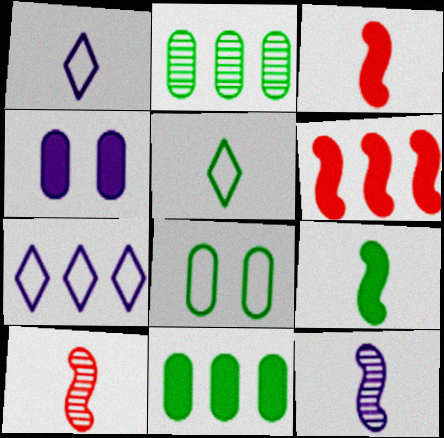[[2, 6, 7], 
[4, 7, 12]]